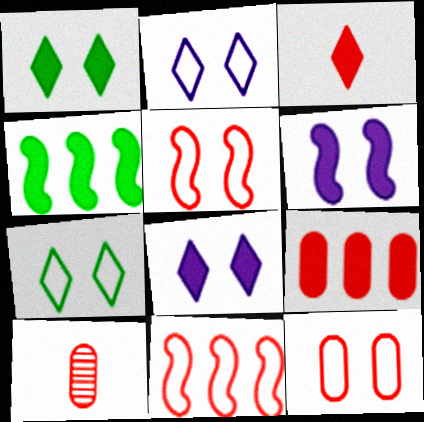[[2, 4, 10], 
[9, 10, 12]]